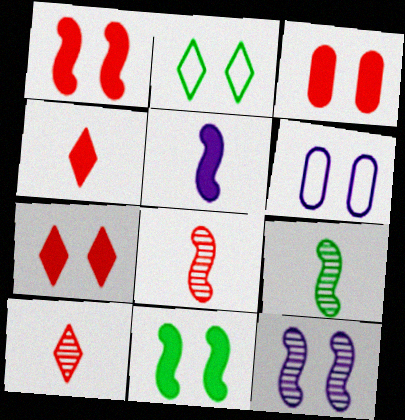[[1, 3, 7], 
[2, 3, 12]]